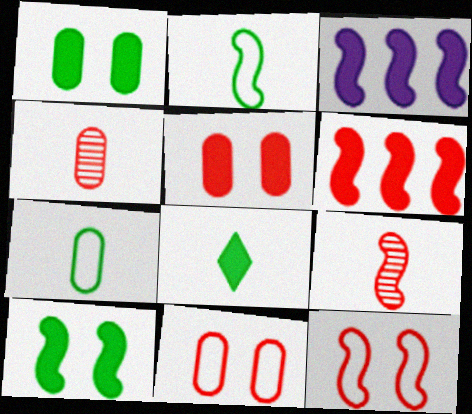[[3, 5, 8], 
[6, 9, 12]]